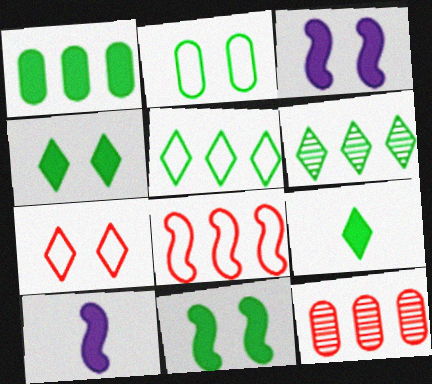[[1, 9, 11]]